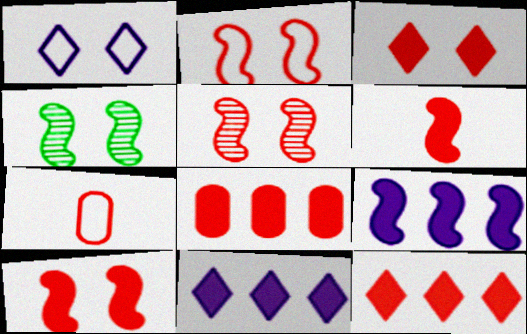[[2, 5, 10], 
[3, 6, 8], 
[4, 7, 11], 
[5, 7, 12]]